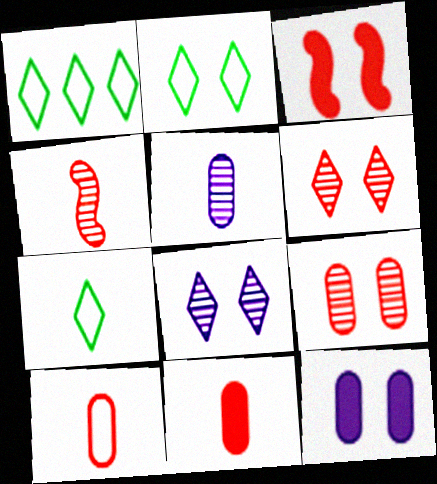[[1, 2, 7], 
[1, 3, 5], 
[1, 4, 12]]